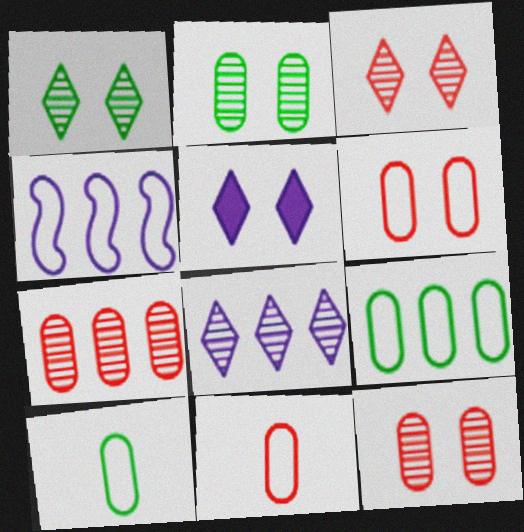[]